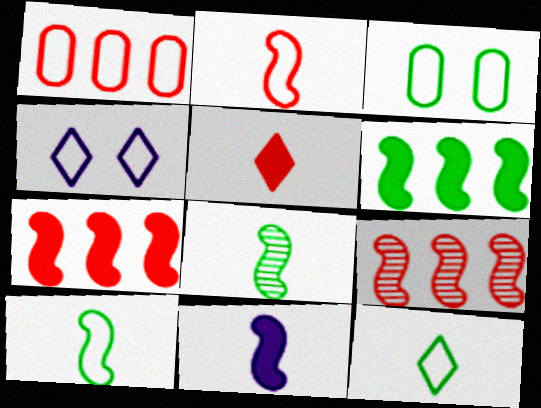[[1, 4, 10], 
[2, 8, 11]]